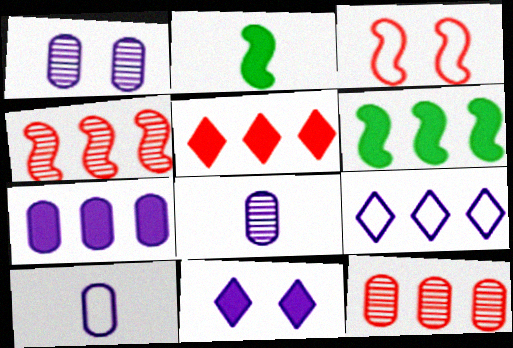[[1, 7, 10], 
[5, 6, 7], 
[6, 9, 12]]